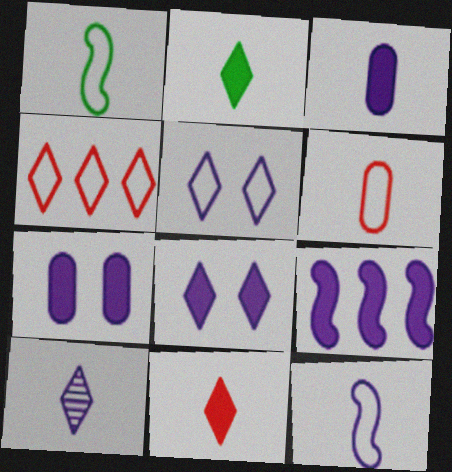[[3, 8, 9], 
[3, 10, 12]]